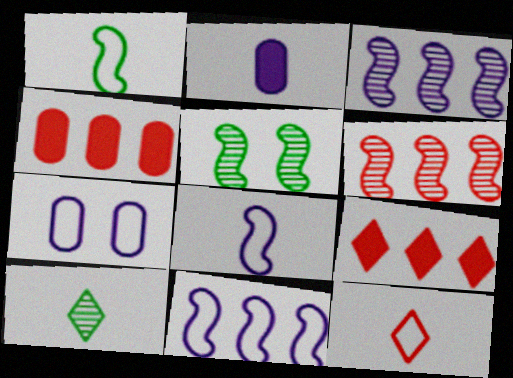[]